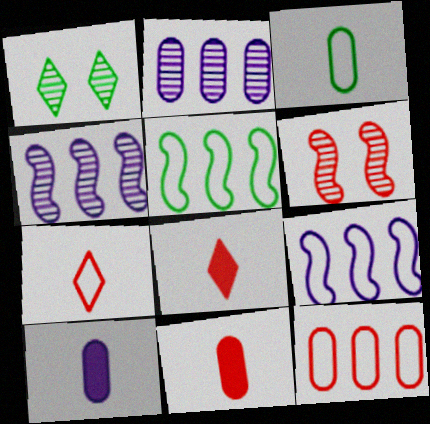[[1, 9, 11], 
[6, 8, 12]]